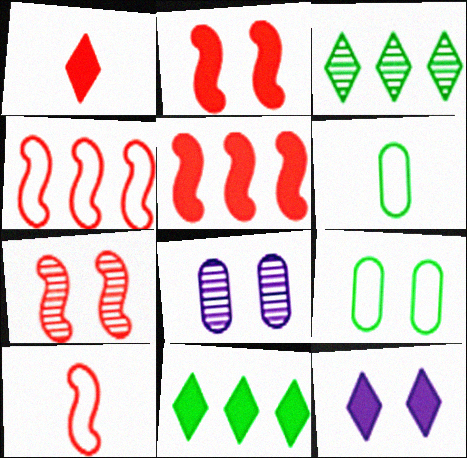[[1, 11, 12], 
[5, 7, 10], 
[7, 9, 12], 
[8, 10, 11]]